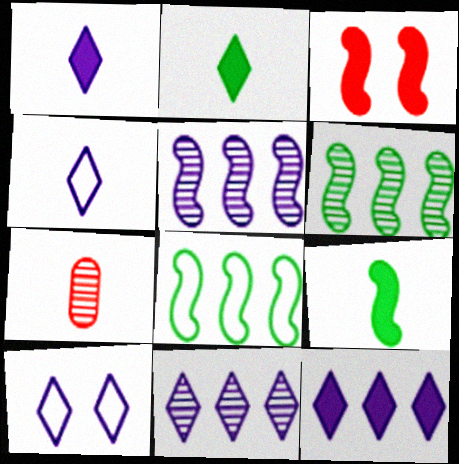[[1, 10, 11], 
[4, 7, 9]]